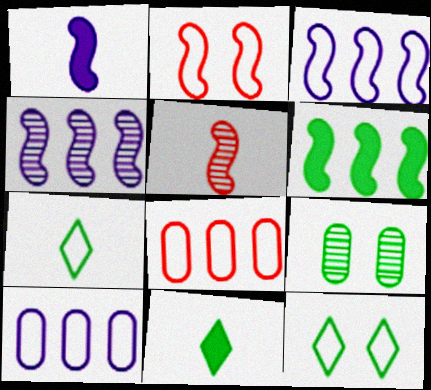[[2, 7, 10], 
[6, 7, 9]]